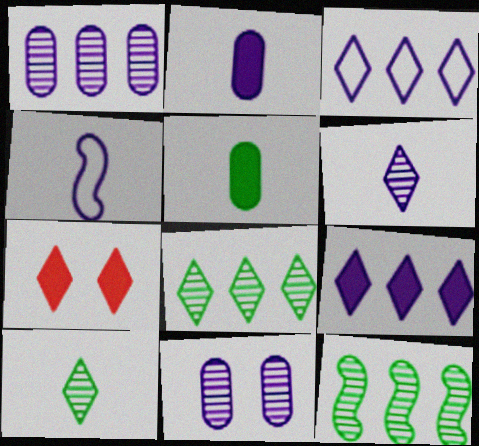[[2, 4, 6], 
[3, 7, 10], 
[4, 9, 11]]